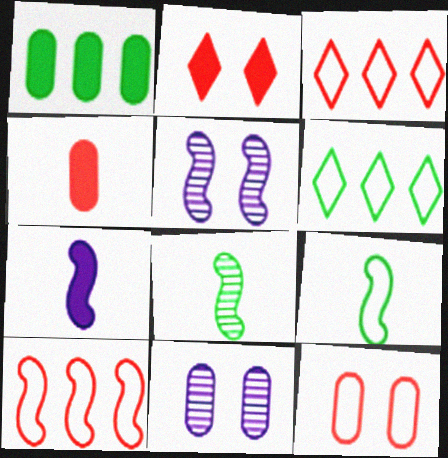[[1, 2, 7], 
[4, 5, 6]]